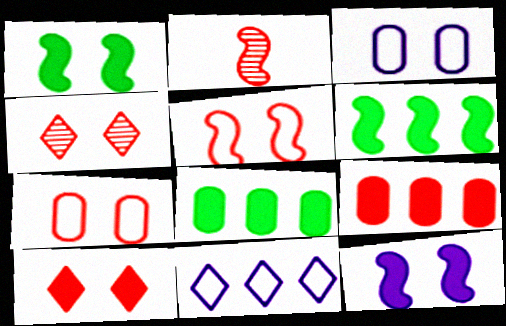[[1, 3, 4]]